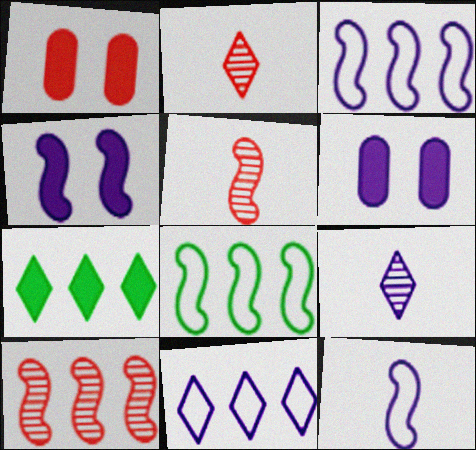[[1, 8, 9], 
[2, 6, 8], 
[3, 6, 9], 
[4, 5, 8]]